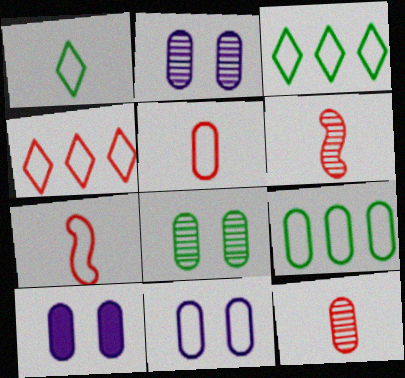[[2, 10, 11], 
[3, 6, 10], 
[3, 7, 11], 
[5, 9, 11], 
[9, 10, 12]]